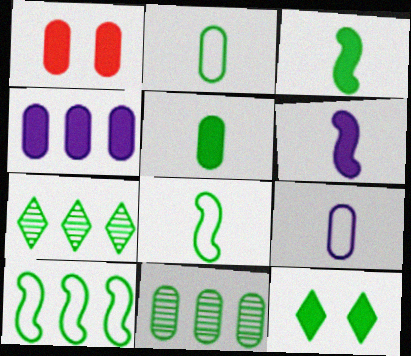[[1, 4, 5], 
[1, 9, 11], 
[8, 11, 12]]